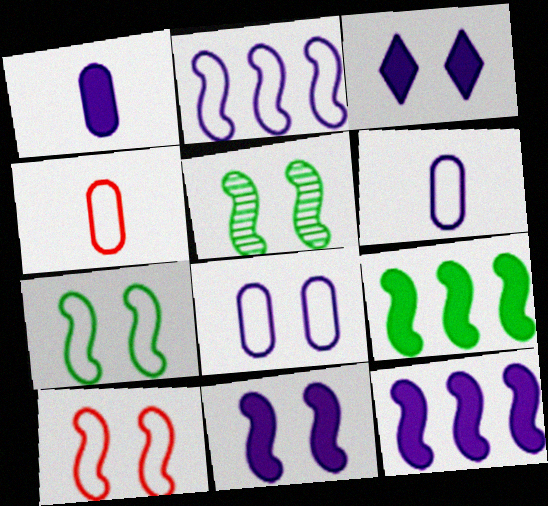[[1, 3, 12], 
[5, 10, 11]]